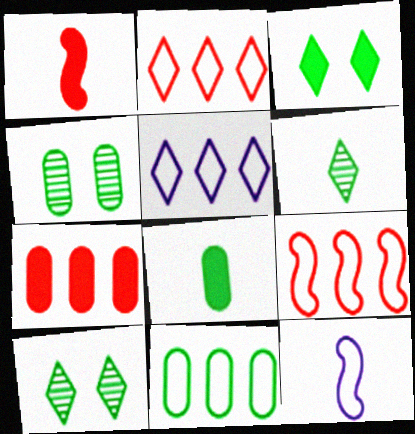[[1, 4, 5], 
[4, 8, 11], 
[5, 9, 11], 
[7, 10, 12]]